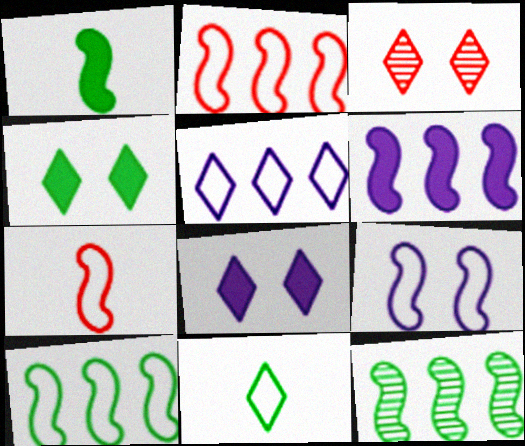[[2, 6, 12], 
[7, 9, 10]]